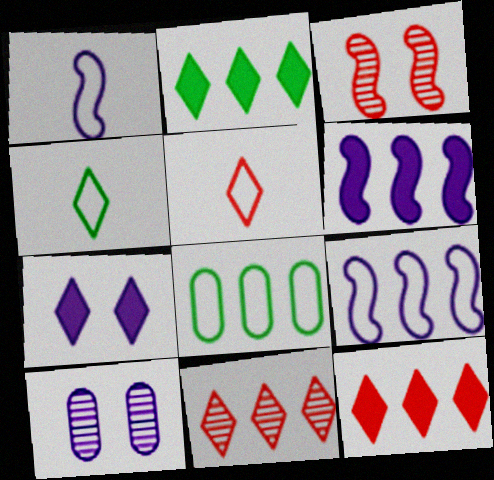[[4, 7, 11], 
[6, 8, 11]]